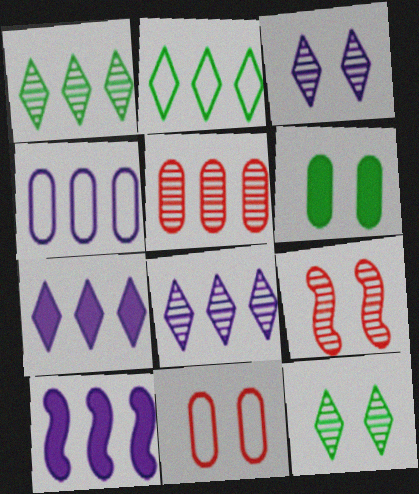[[2, 5, 10], 
[4, 8, 10]]